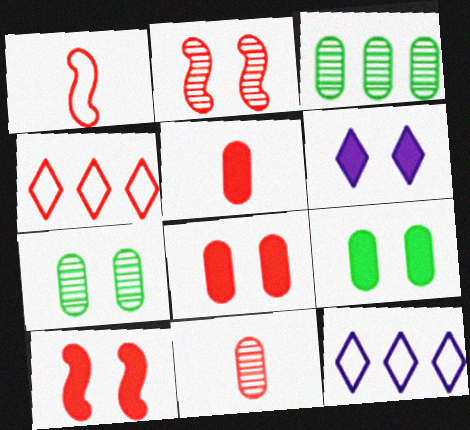[[1, 3, 6], 
[2, 4, 5], 
[4, 10, 11], 
[6, 9, 10]]